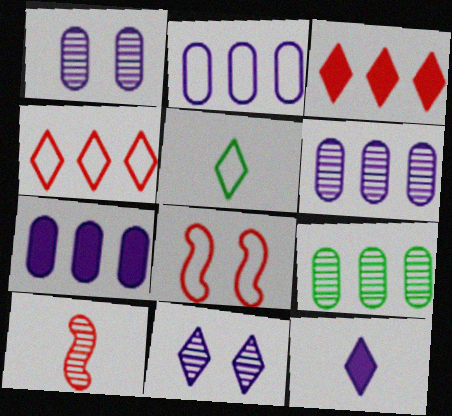[[2, 5, 8], 
[2, 6, 7], 
[3, 5, 11], 
[8, 9, 12], 
[9, 10, 11]]